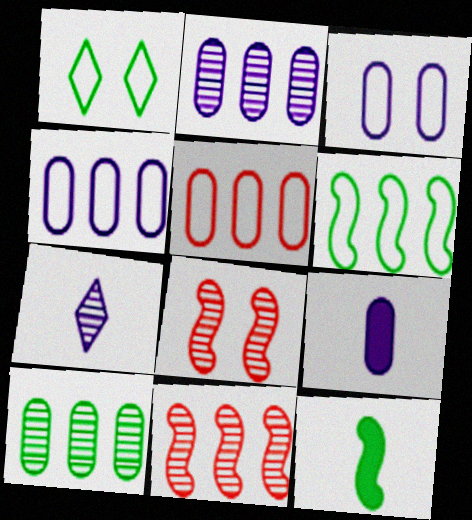[[1, 9, 11], 
[1, 10, 12], 
[2, 3, 9], 
[7, 8, 10]]